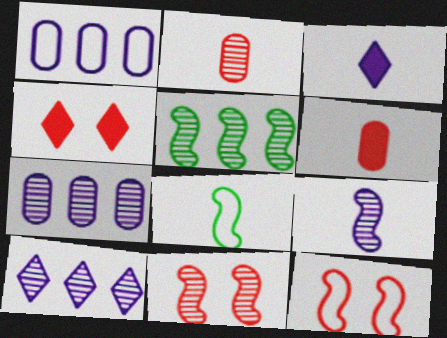[[2, 3, 8], 
[4, 7, 8], 
[5, 9, 11]]